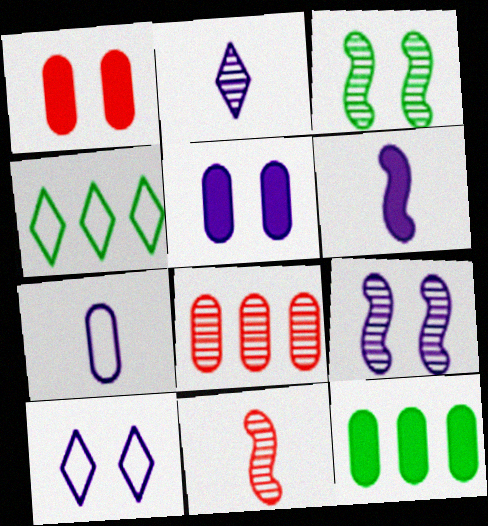[[1, 3, 10], 
[2, 3, 8], 
[2, 6, 7], 
[4, 5, 11], 
[5, 9, 10], 
[10, 11, 12]]